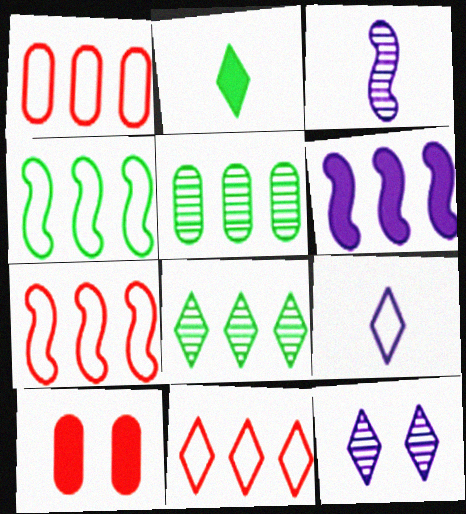[[1, 6, 8], 
[1, 7, 11], 
[2, 6, 10], 
[2, 11, 12], 
[5, 6, 11]]